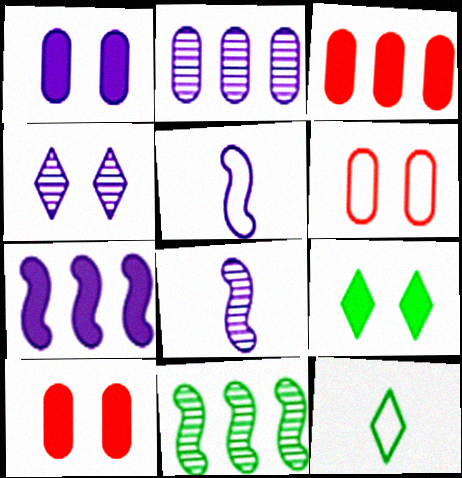[[2, 4, 8]]